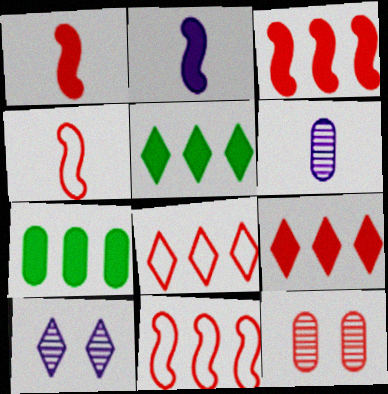[[1, 8, 12], 
[4, 7, 10], 
[4, 9, 12]]